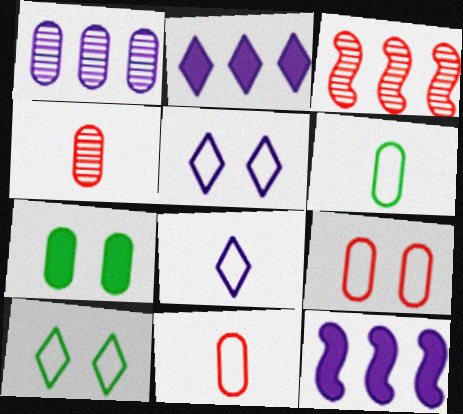[[1, 7, 11], 
[3, 7, 8], 
[4, 10, 12]]